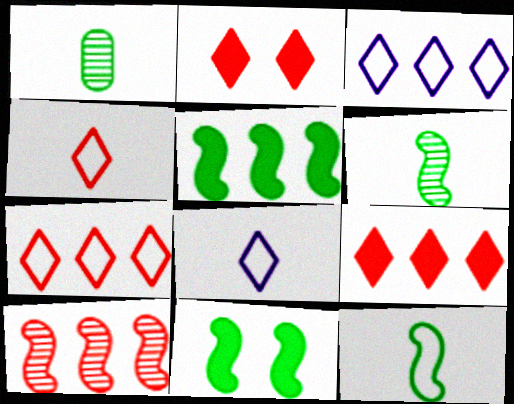[]